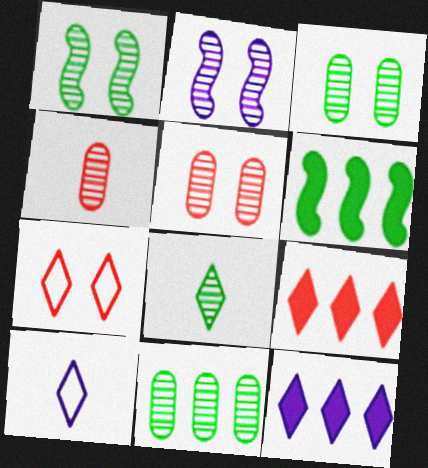[[1, 8, 11], 
[5, 6, 10], 
[7, 8, 12]]